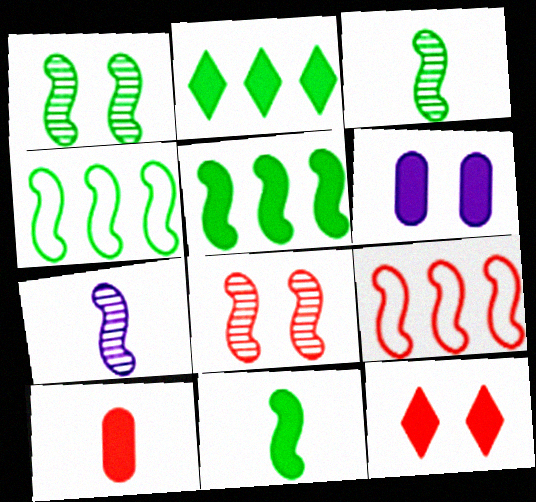[[1, 4, 11]]